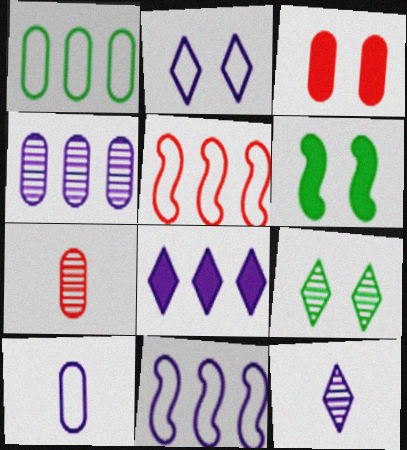[[2, 8, 12], 
[2, 10, 11], 
[4, 8, 11]]